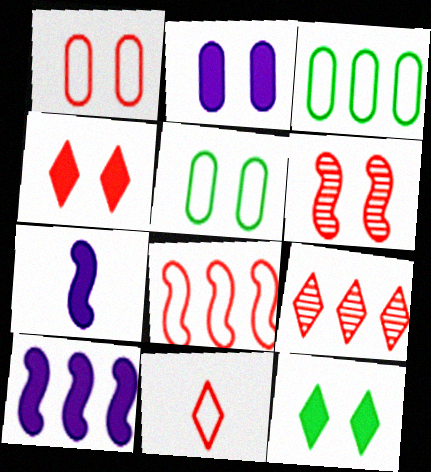[[1, 4, 6], 
[1, 8, 11], 
[3, 9, 10], 
[4, 9, 11], 
[5, 7, 9]]